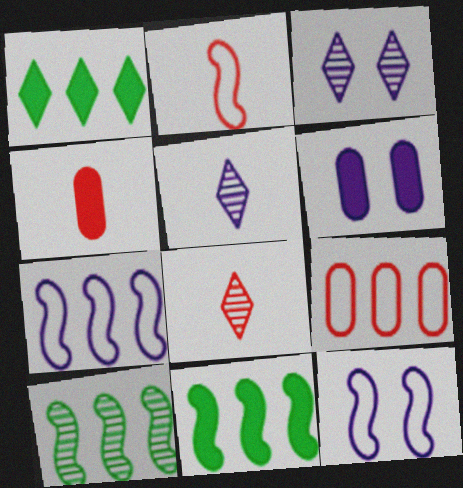[[2, 4, 8], 
[3, 6, 12], 
[5, 6, 7]]